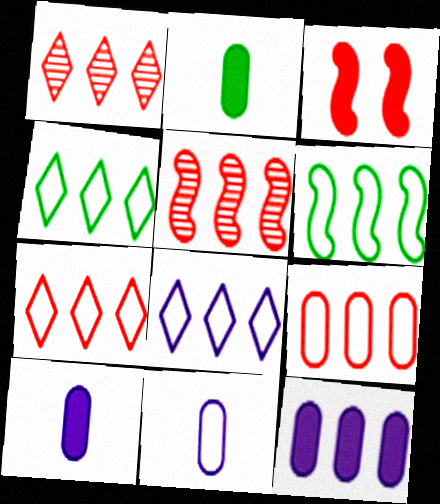[[1, 6, 12], 
[4, 5, 12], 
[4, 7, 8], 
[6, 8, 9]]